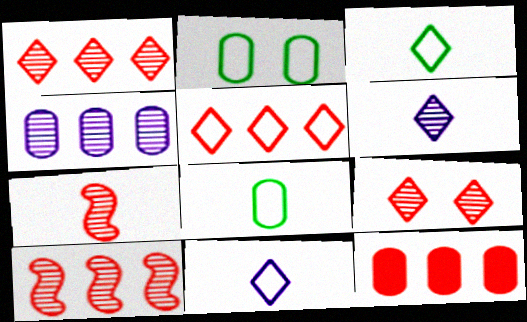[[5, 10, 12]]